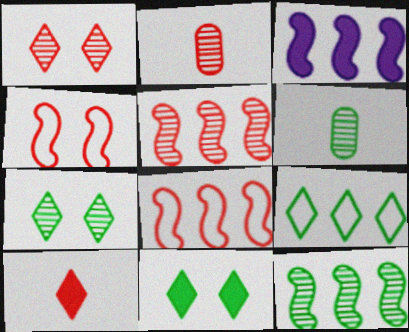[[1, 2, 5], 
[3, 8, 12], 
[6, 7, 12]]